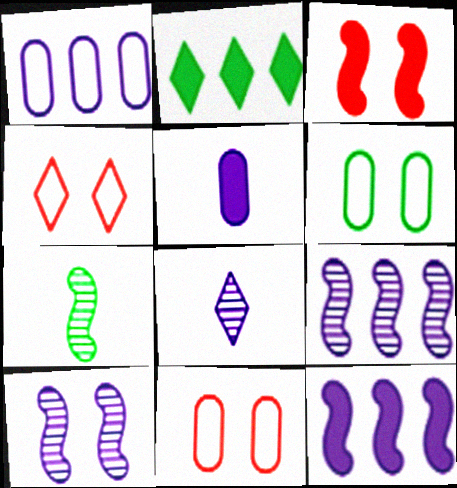[[2, 3, 5], 
[2, 4, 8], 
[2, 6, 7]]